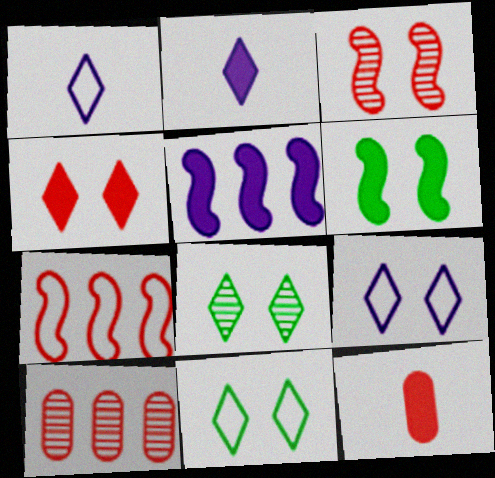[[1, 6, 10], 
[4, 8, 9]]